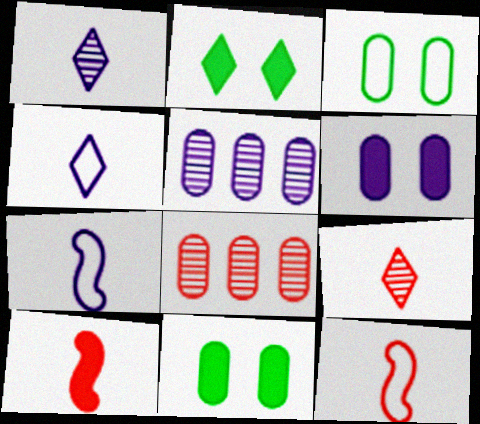[[2, 5, 12], 
[2, 7, 8]]